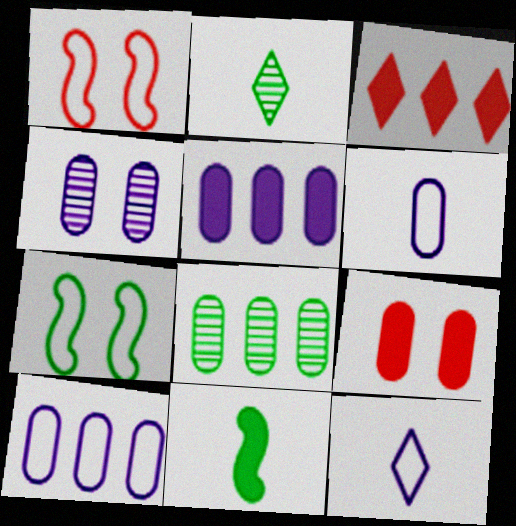[[1, 2, 5], 
[4, 5, 6], 
[6, 8, 9]]